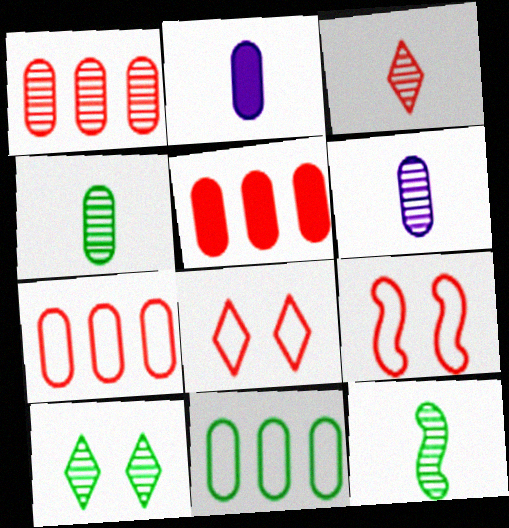[[1, 5, 7], 
[3, 5, 9], 
[3, 6, 12]]